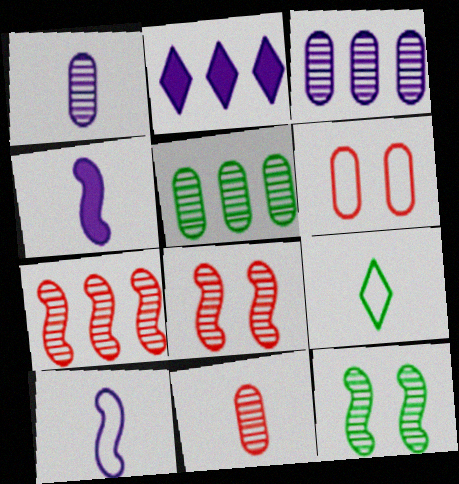[[4, 9, 11]]